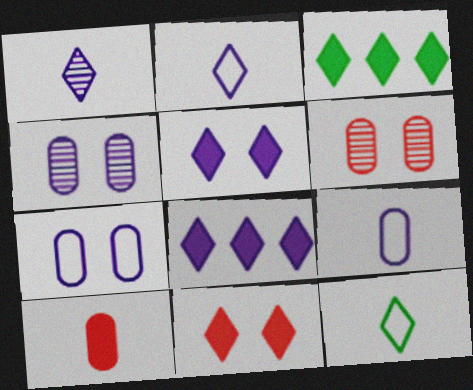[]